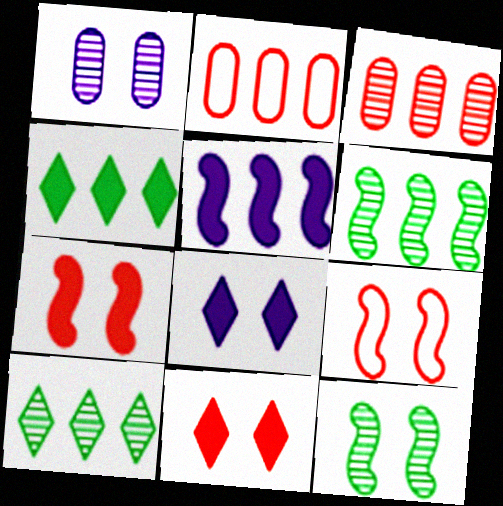[[2, 5, 10]]